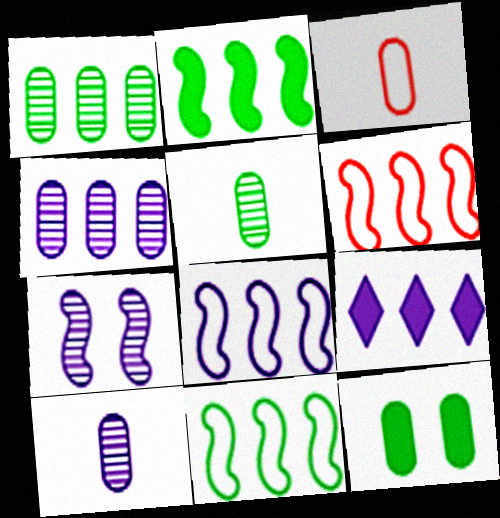[[1, 6, 9], 
[3, 4, 12], 
[4, 8, 9], 
[6, 8, 11]]